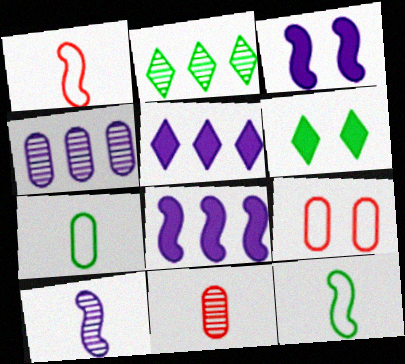[[1, 4, 6]]